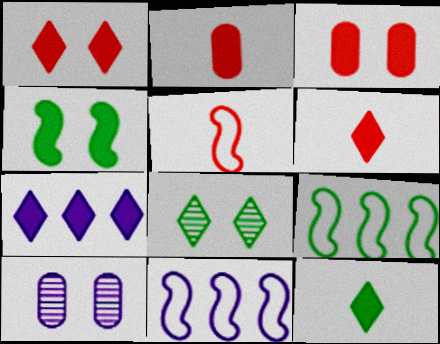[[1, 7, 12], 
[2, 4, 7], 
[2, 8, 11], 
[6, 9, 10]]